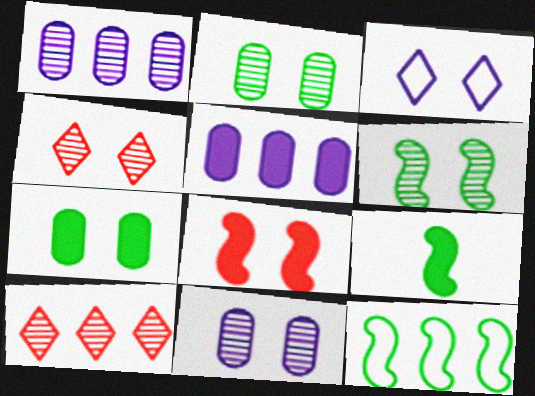[[2, 3, 8], 
[4, 6, 11], 
[5, 10, 12], 
[6, 9, 12]]